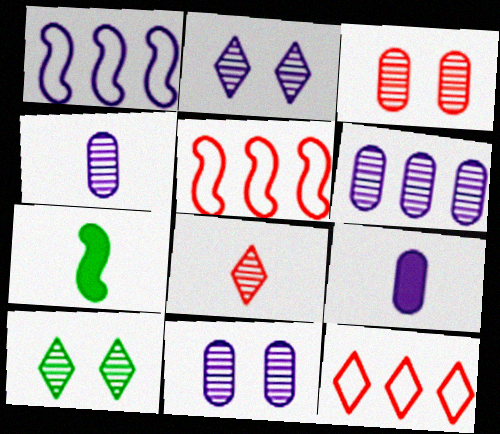[[1, 2, 9], 
[4, 6, 11], 
[5, 9, 10], 
[7, 11, 12]]